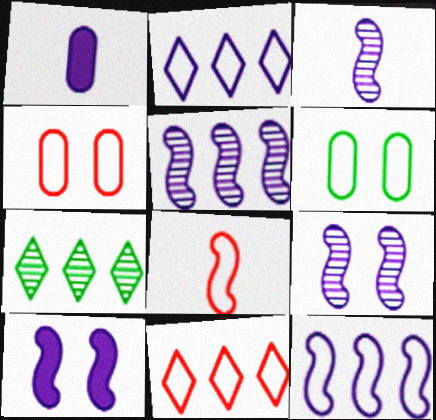[[1, 2, 9], 
[2, 6, 8], 
[3, 5, 9], 
[3, 10, 12], 
[4, 8, 11]]